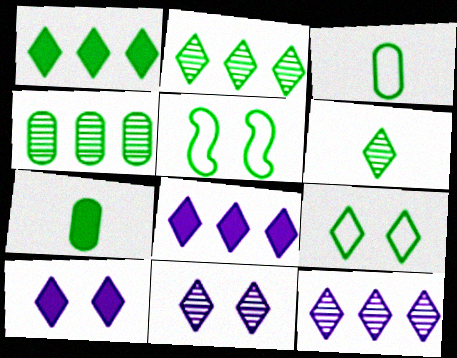[[1, 6, 9], 
[2, 5, 7]]